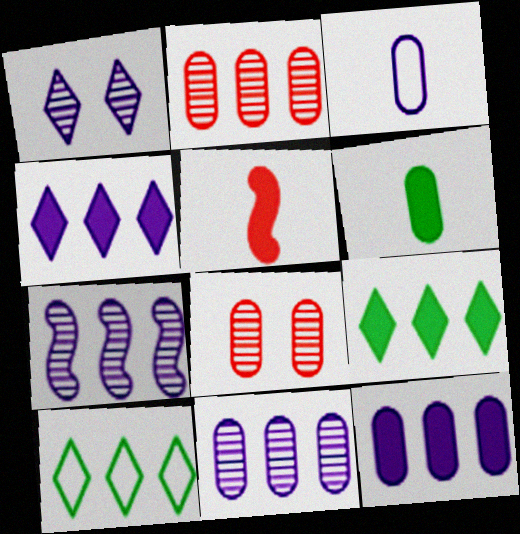[]